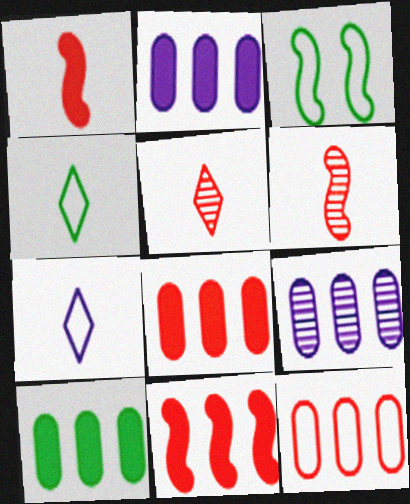[[2, 3, 5], 
[2, 8, 10], 
[3, 7, 12], 
[9, 10, 12]]